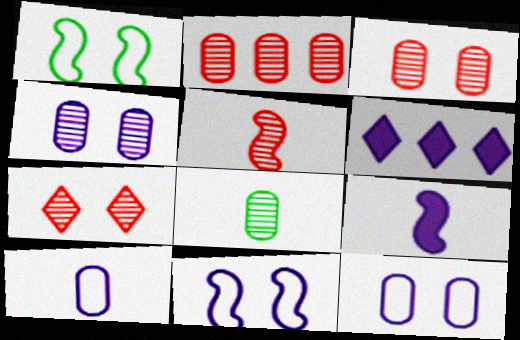[[2, 4, 8], 
[2, 5, 7]]